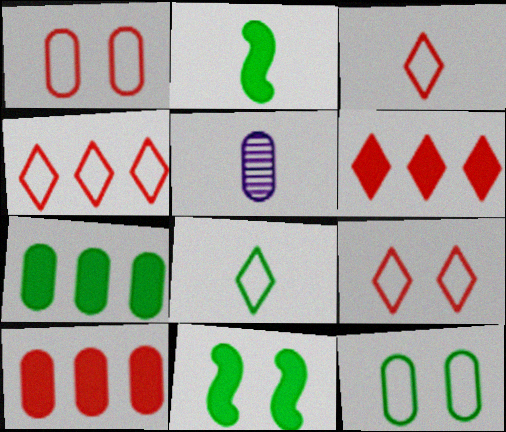[[1, 5, 7], 
[2, 3, 5], 
[3, 4, 9], 
[4, 5, 11], 
[5, 10, 12]]